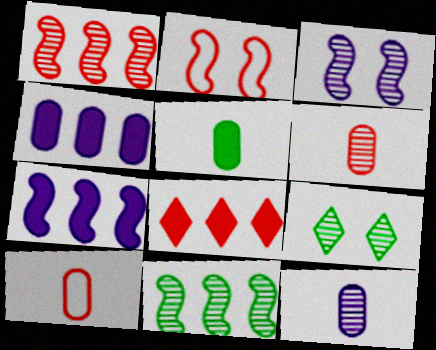[[1, 9, 12], 
[2, 6, 8], 
[5, 10, 12], 
[7, 9, 10]]